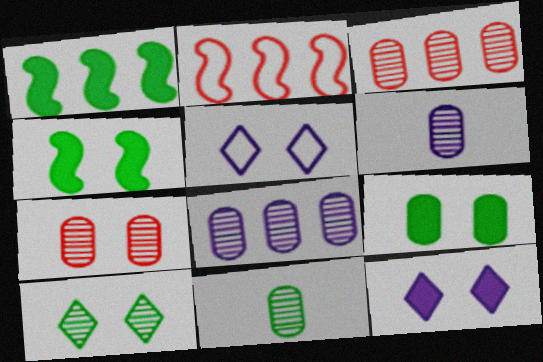[[2, 11, 12], 
[4, 5, 7], 
[7, 8, 11]]